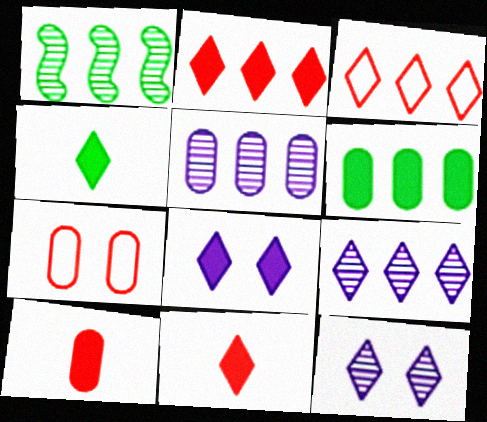[[2, 4, 8], 
[3, 4, 12]]